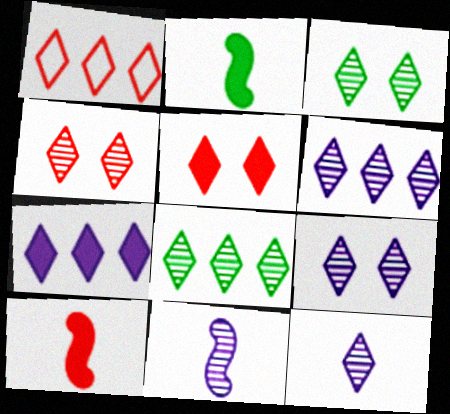[[1, 7, 8], 
[3, 4, 9], 
[4, 8, 12], 
[6, 9, 12]]